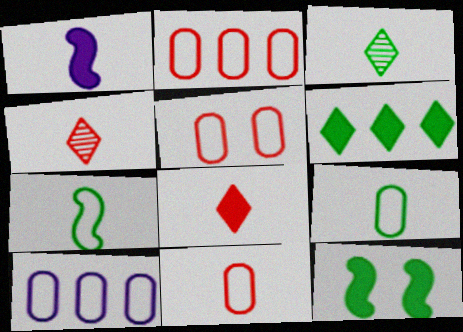[[1, 3, 11], 
[1, 4, 9], 
[2, 5, 11], 
[4, 10, 12], 
[5, 9, 10]]